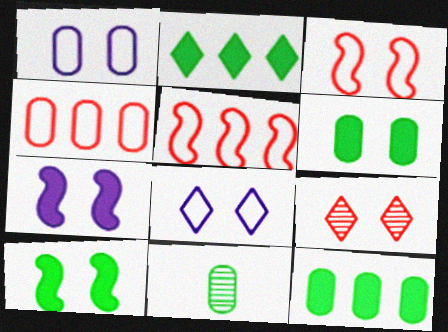[[1, 9, 10]]